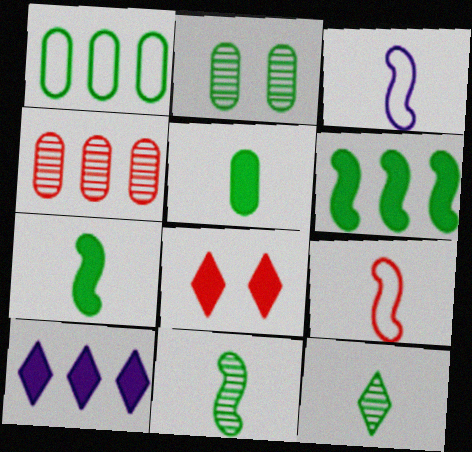[[1, 2, 5], 
[2, 9, 10], 
[4, 8, 9]]